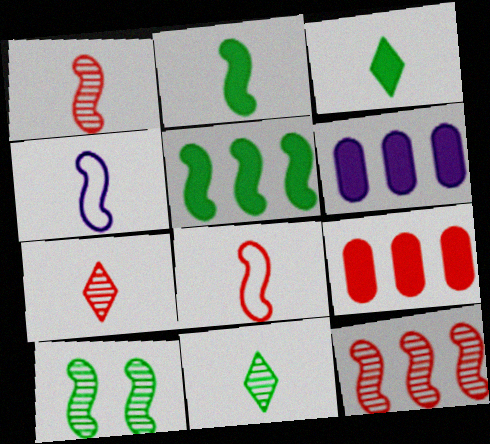[[1, 2, 4]]